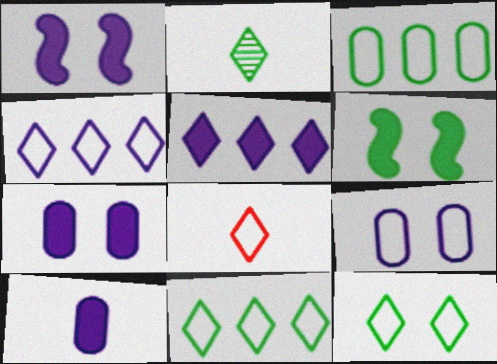[[1, 5, 10], 
[2, 3, 6], 
[4, 8, 12]]